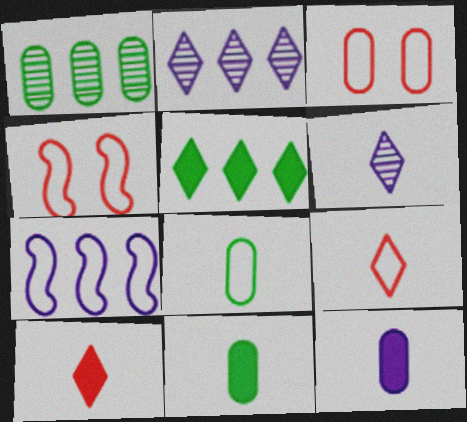[[1, 3, 12], 
[2, 4, 11]]